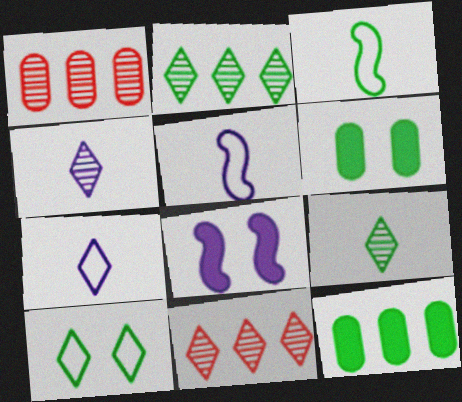[[2, 3, 6], 
[5, 6, 11]]